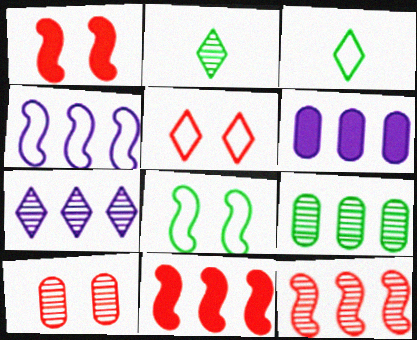[[1, 5, 10], 
[4, 6, 7], 
[7, 9, 12]]